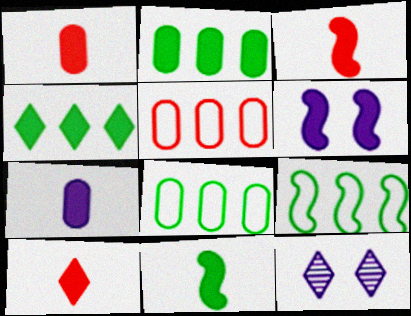[[1, 3, 10], 
[1, 4, 6], 
[1, 9, 12], 
[2, 6, 10], 
[3, 8, 12], 
[5, 11, 12], 
[7, 10, 11]]